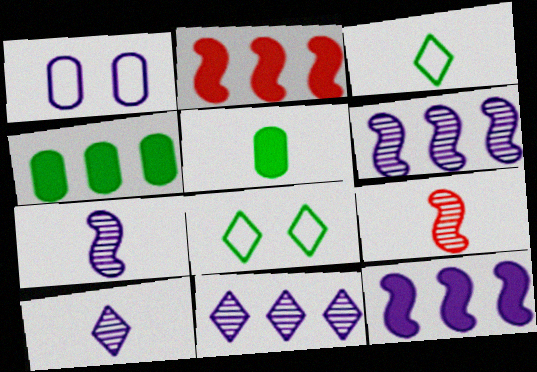[[1, 10, 12]]